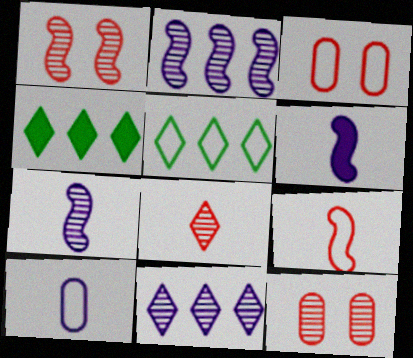[[1, 4, 10], 
[3, 4, 7], 
[5, 6, 12]]